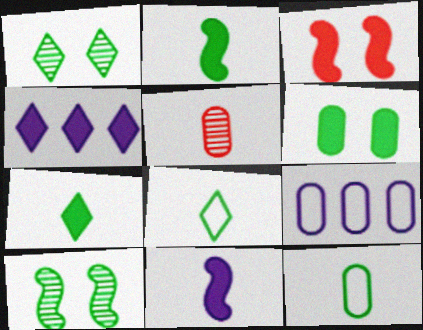[[5, 6, 9], 
[5, 8, 11]]